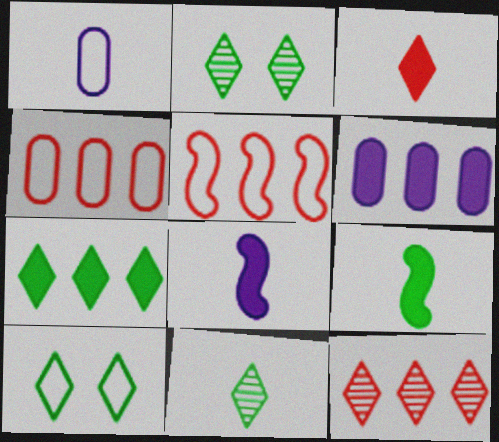[[1, 5, 10], 
[2, 4, 8], 
[7, 10, 11]]